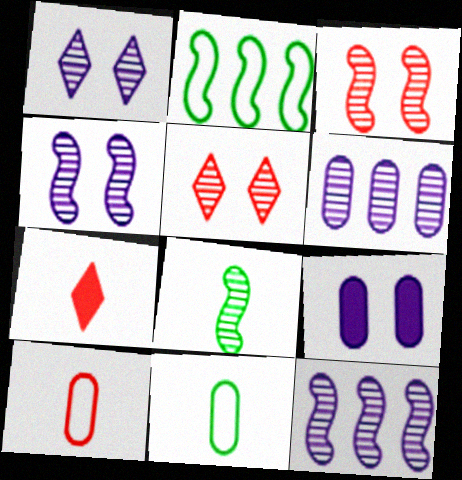[[3, 8, 12], 
[5, 6, 8]]